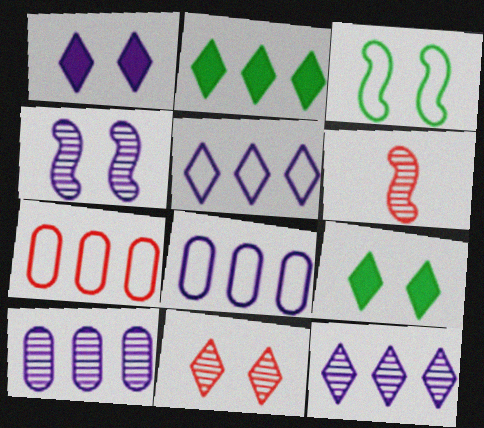[[6, 8, 9]]